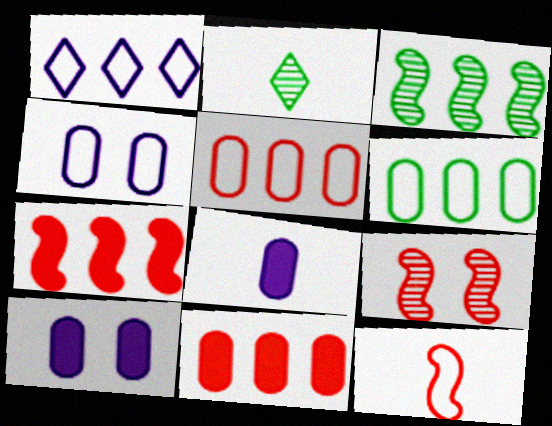[[1, 3, 11], 
[2, 4, 7], 
[2, 8, 12], 
[7, 9, 12]]